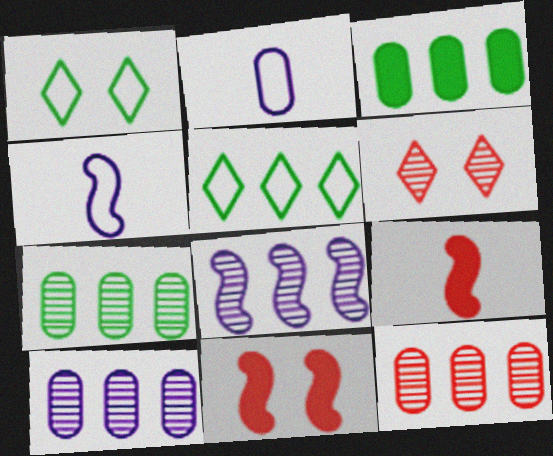[[1, 9, 10], 
[3, 4, 6], 
[7, 10, 12]]